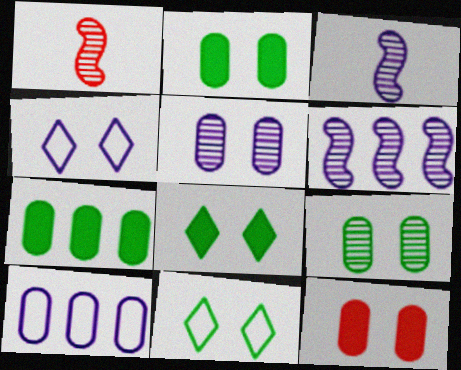[[1, 4, 7], 
[1, 8, 10]]